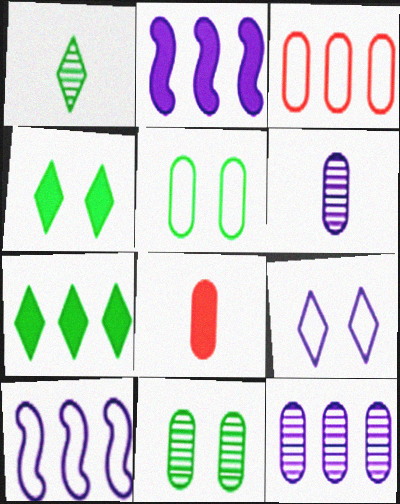[[2, 4, 8], 
[2, 6, 9], 
[5, 8, 12]]